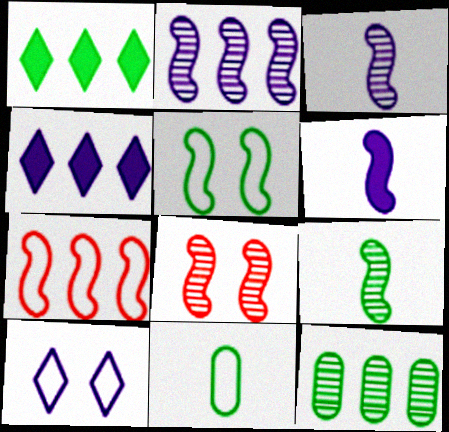[[2, 8, 9], 
[4, 7, 12], 
[4, 8, 11], 
[7, 10, 11]]